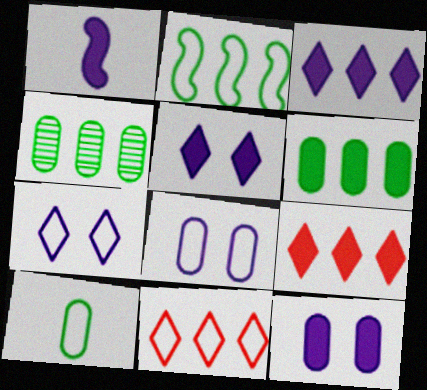[[1, 3, 12]]